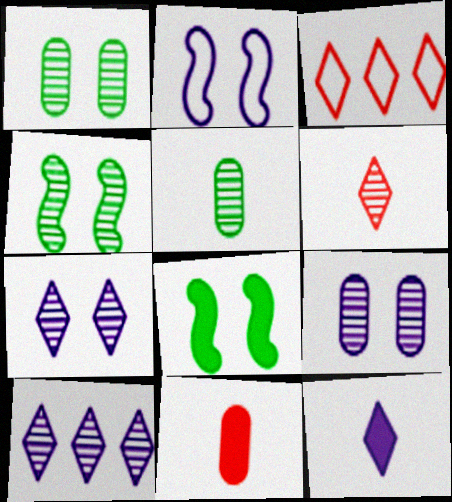[]